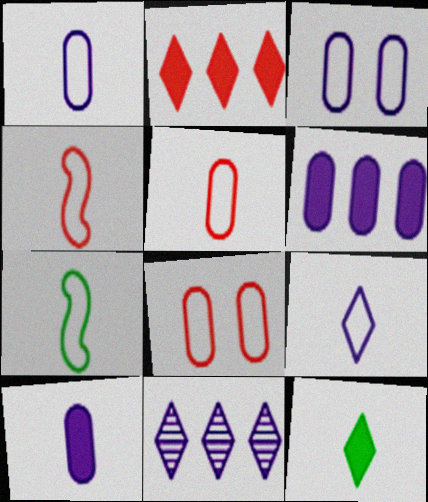[[5, 7, 9]]